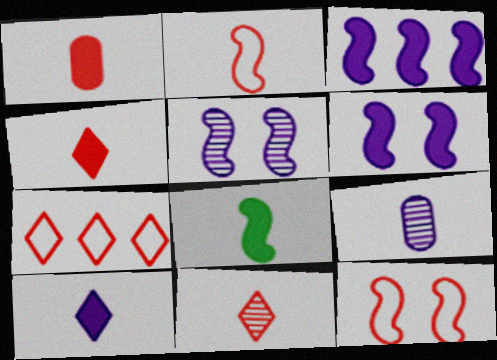[[1, 2, 11], 
[1, 8, 10]]